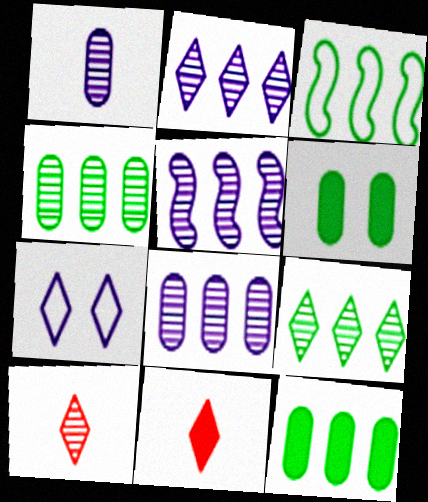[[2, 5, 8], 
[3, 9, 12], 
[7, 9, 11]]